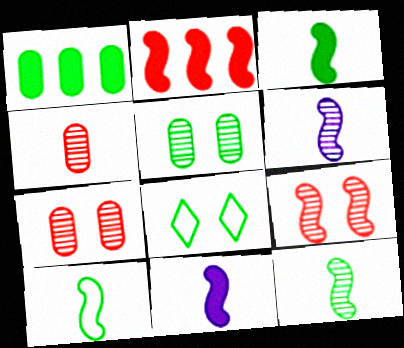[[1, 8, 12], 
[3, 10, 12]]